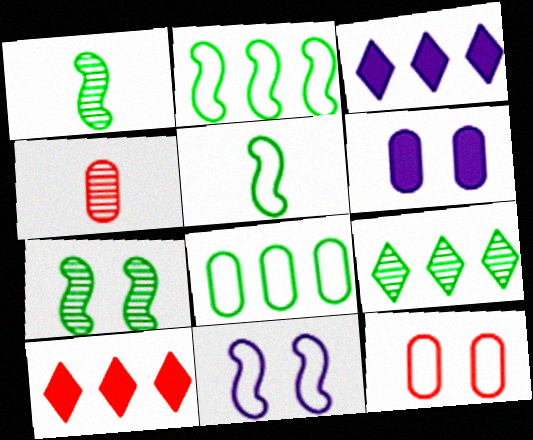[[1, 3, 12], 
[4, 6, 8]]